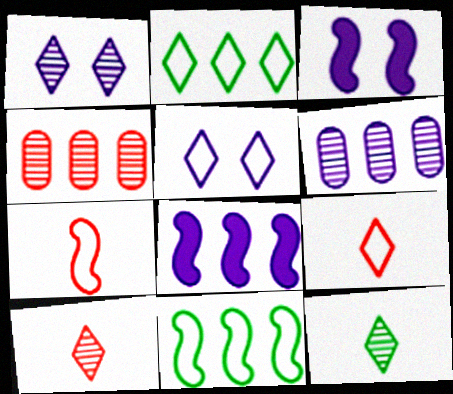[[2, 4, 8], 
[2, 5, 9]]